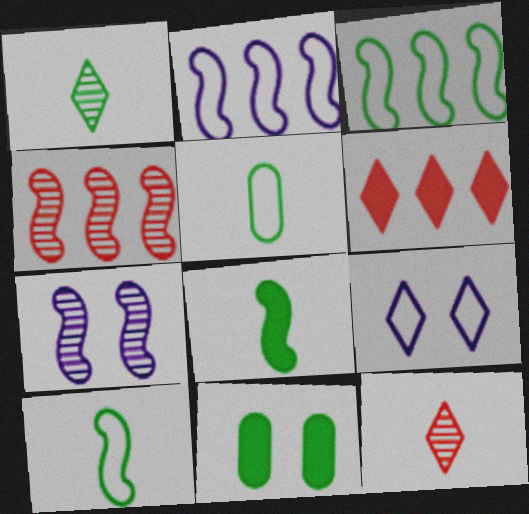[[1, 3, 11], 
[1, 5, 8], 
[1, 6, 9], 
[2, 11, 12], 
[5, 6, 7]]